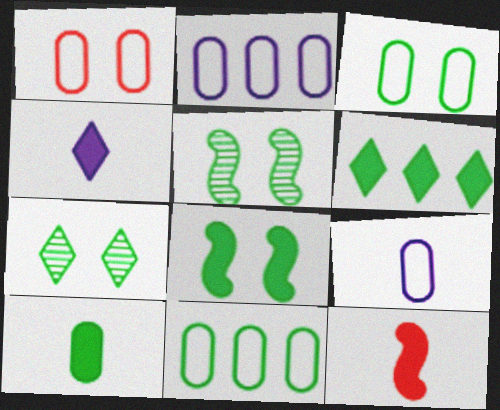[[1, 9, 11], 
[2, 7, 12], 
[3, 7, 8], 
[4, 10, 12], 
[6, 8, 10]]